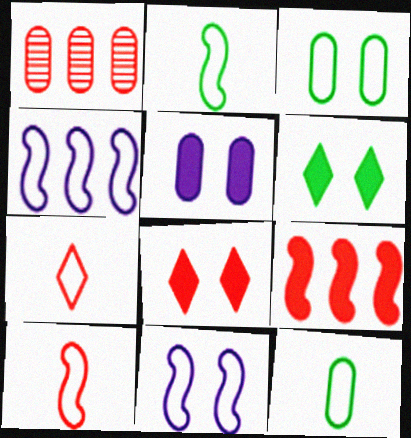[[1, 5, 12], 
[1, 8, 10], 
[3, 4, 7]]